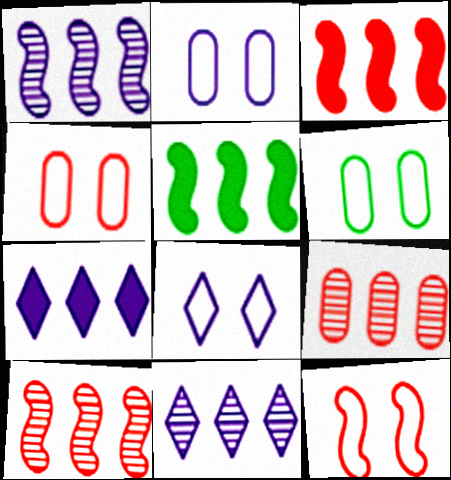[[2, 4, 6], 
[6, 8, 12]]